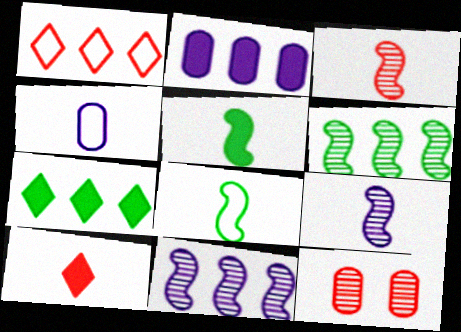[[1, 2, 6]]